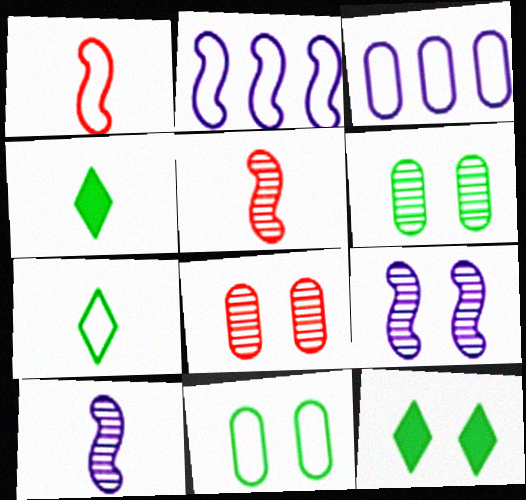[[2, 4, 8], 
[3, 5, 12]]